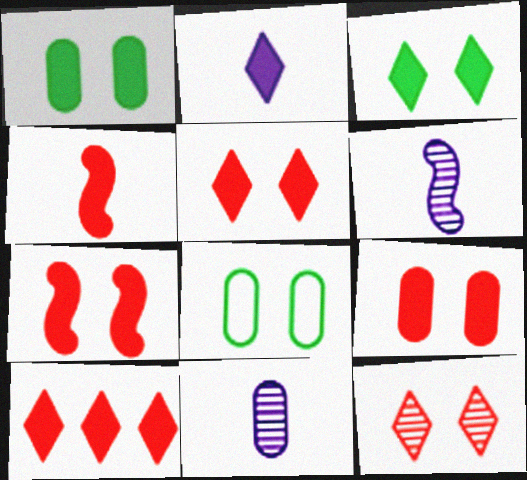[[2, 3, 10], 
[4, 9, 10], 
[5, 7, 9], 
[6, 8, 10]]